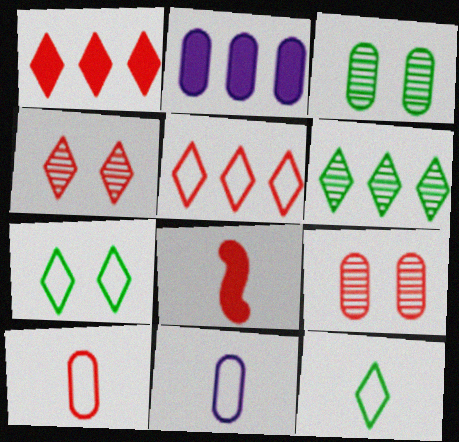[[2, 3, 10], 
[5, 8, 9]]